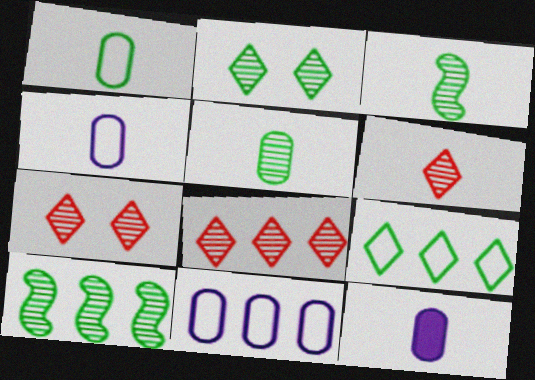[[2, 5, 10], 
[6, 7, 8]]